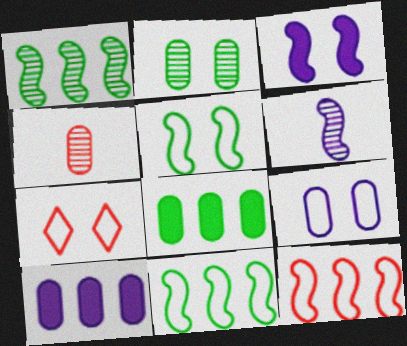[[2, 3, 7], 
[4, 8, 9], 
[5, 7, 9], 
[6, 7, 8]]